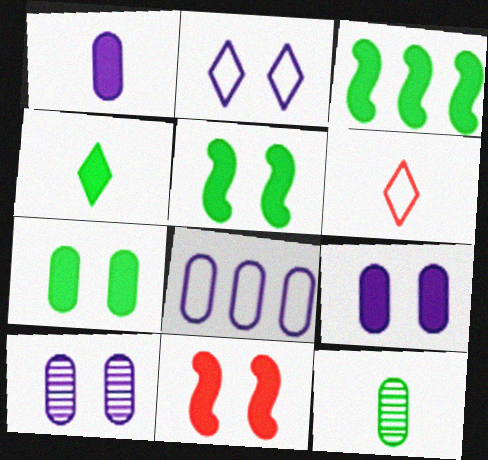[[1, 8, 10], 
[3, 4, 7], 
[3, 6, 10]]